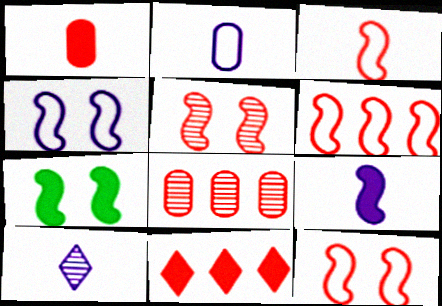[[2, 9, 10], 
[3, 6, 12], 
[4, 5, 7], 
[6, 8, 11]]